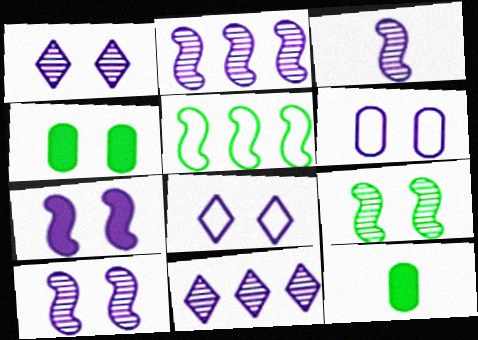[[1, 6, 7], 
[2, 3, 10]]